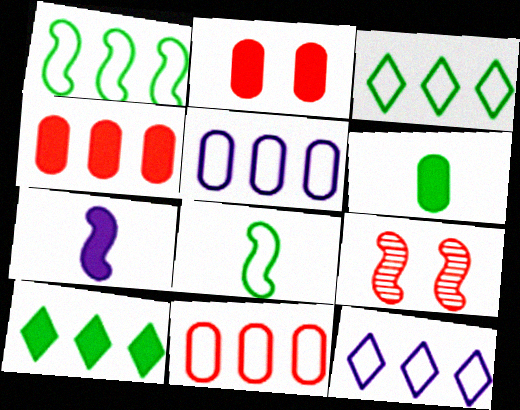[[1, 7, 9], 
[1, 11, 12], 
[2, 7, 10], 
[6, 9, 12]]